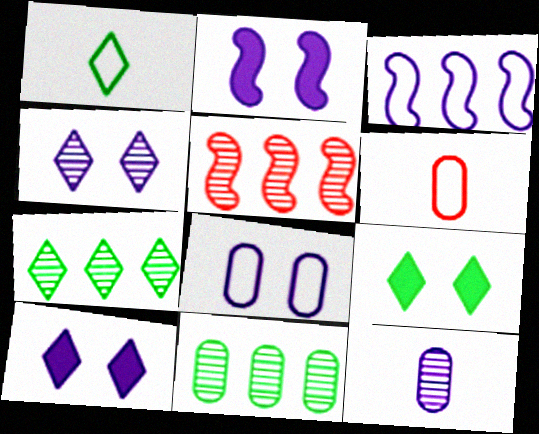[[1, 7, 9], 
[2, 4, 8], 
[2, 6, 7], 
[3, 10, 12]]